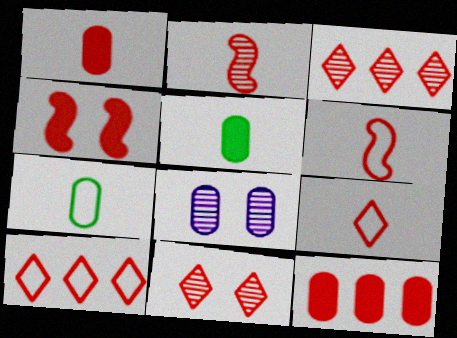[[1, 2, 9], 
[6, 11, 12], 
[7, 8, 12]]